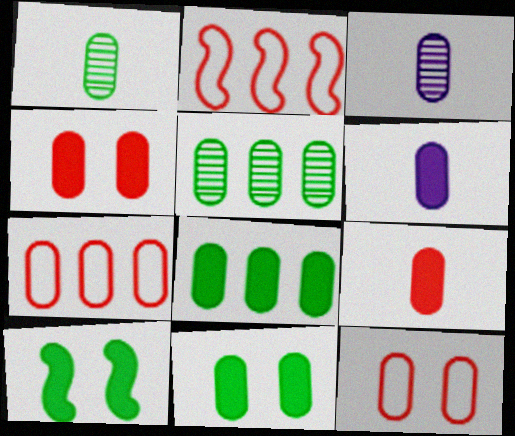[[3, 7, 11], 
[3, 8, 12], 
[4, 6, 8], 
[5, 6, 12]]